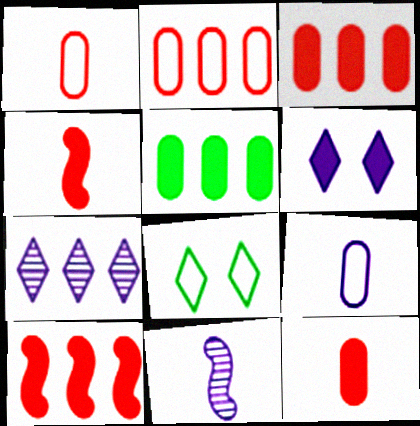[[3, 8, 11], 
[4, 5, 6]]